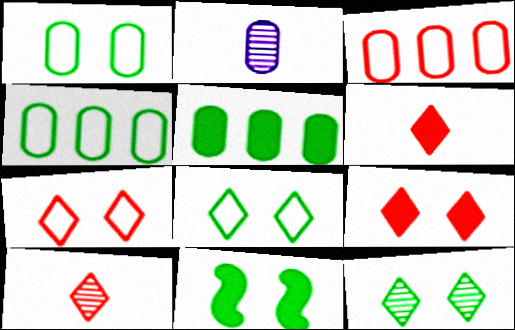[[1, 11, 12]]